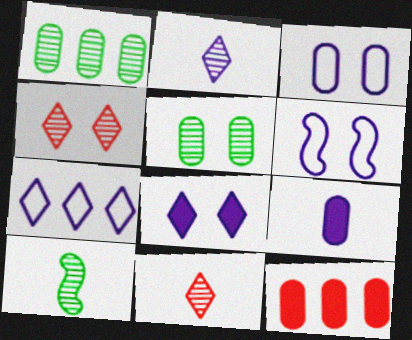[[2, 7, 8]]